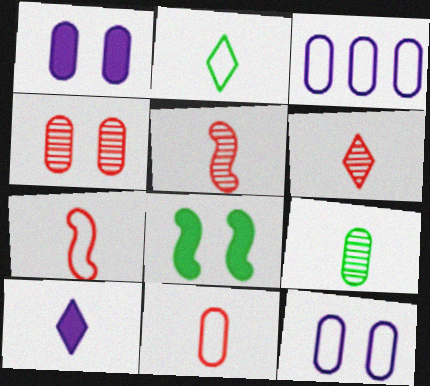[[2, 6, 10], 
[3, 6, 8], 
[7, 9, 10]]